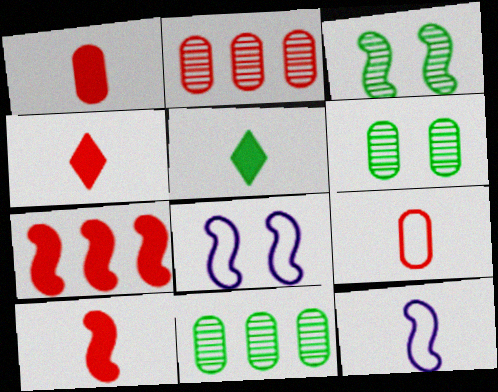[[1, 4, 10], 
[2, 5, 8], 
[3, 7, 12], 
[4, 8, 11]]